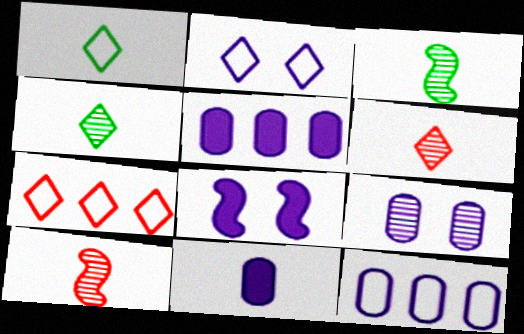[[1, 2, 7], 
[1, 10, 11], 
[2, 8, 9], 
[9, 11, 12]]